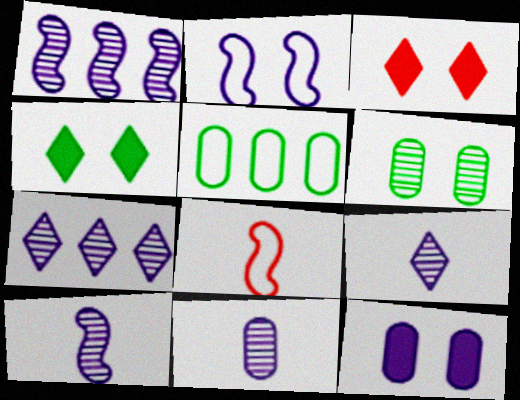[[2, 3, 6], 
[3, 5, 10], 
[9, 10, 11]]